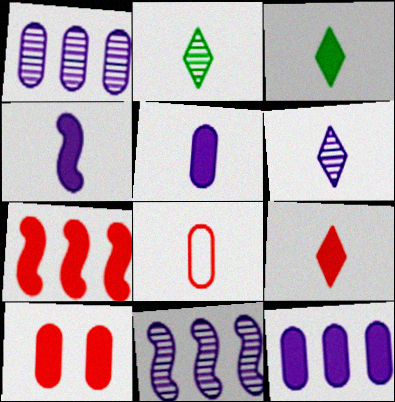[[2, 4, 8], 
[7, 9, 10]]